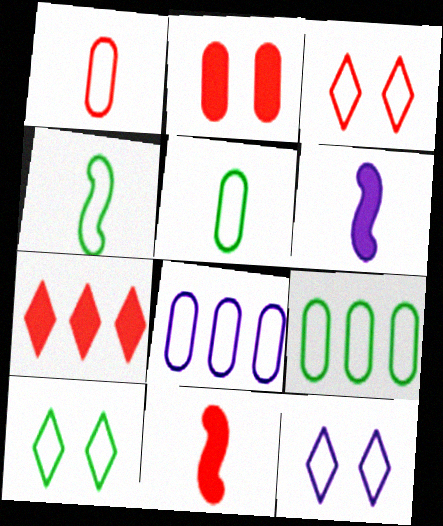[[2, 7, 11], 
[3, 4, 8], 
[3, 10, 12], 
[4, 9, 10]]